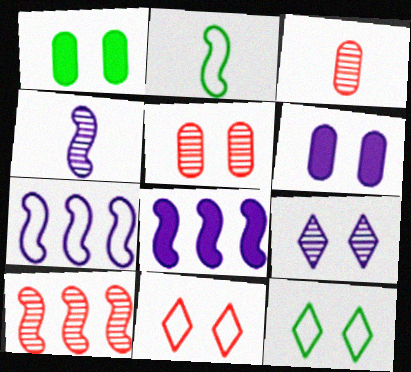[[3, 8, 12]]